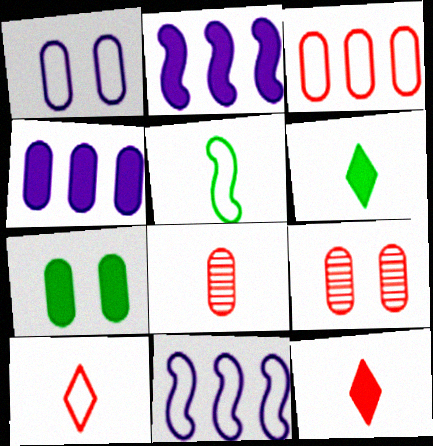[[1, 7, 9], 
[2, 7, 12], 
[6, 9, 11]]